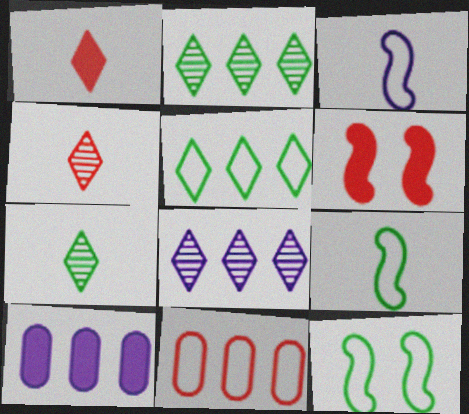[[4, 6, 11], 
[4, 10, 12]]